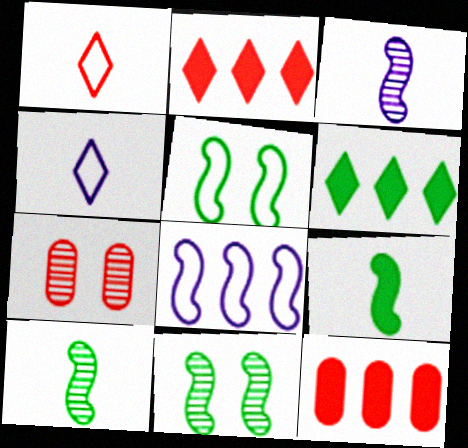[[4, 11, 12]]